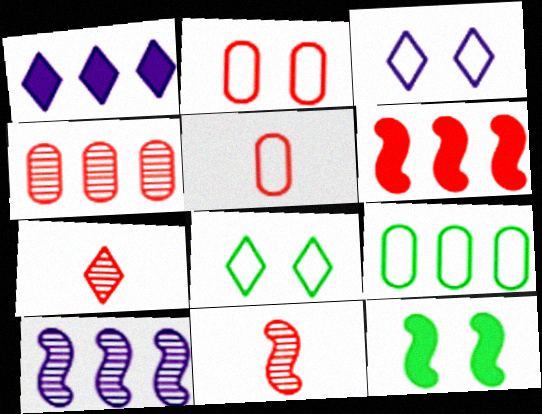[[1, 7, 8], 
[2, 6, 7]]